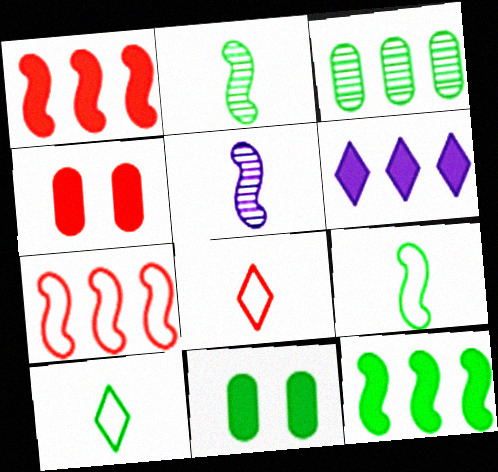[[3, 6, 7]]